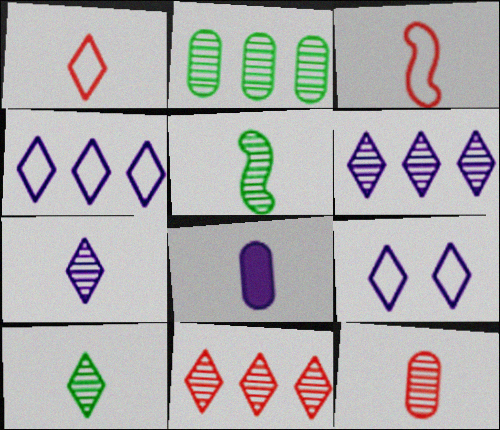[[1, 5, 8], 
[3, 8, 10], 
[5, 7, 12]]